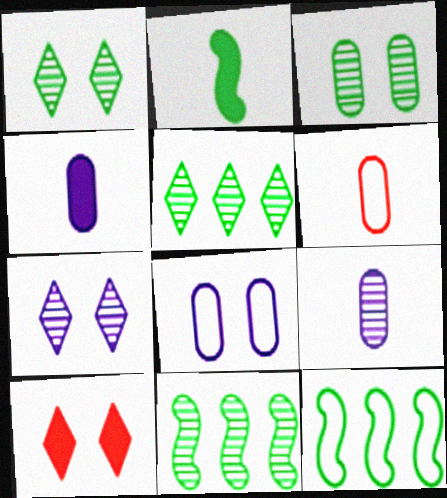[[9, 10, 12]]